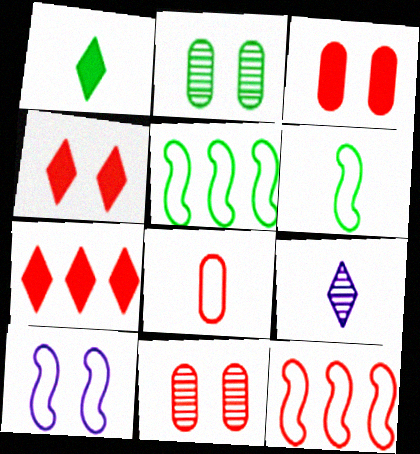[[1, 2, 5], 
[2, 4, 10], 
[3, 5, 9], 
[6, 10, 12]]